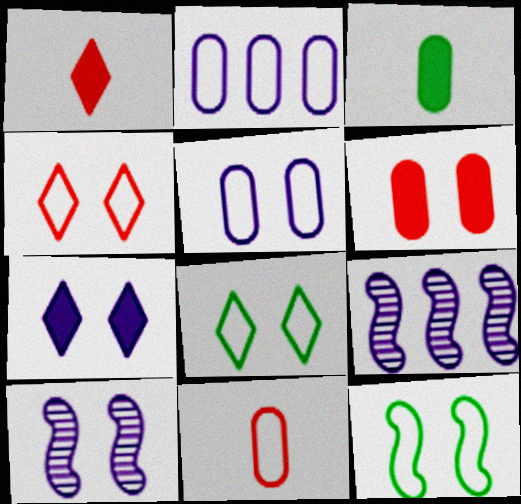[[3, 4, 9], 
[4, 5, 12], 
[5, 7, 10], 
[6, 8, 10]]